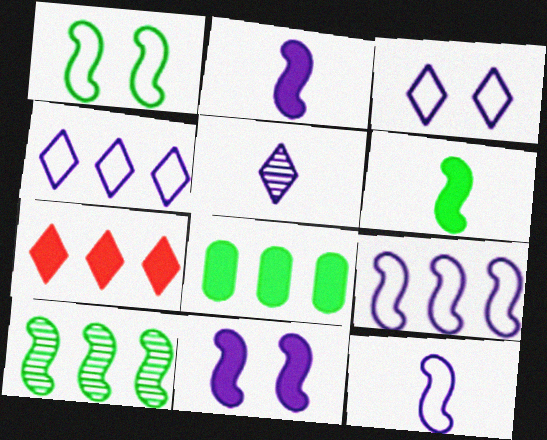[[1, 6, 10]]